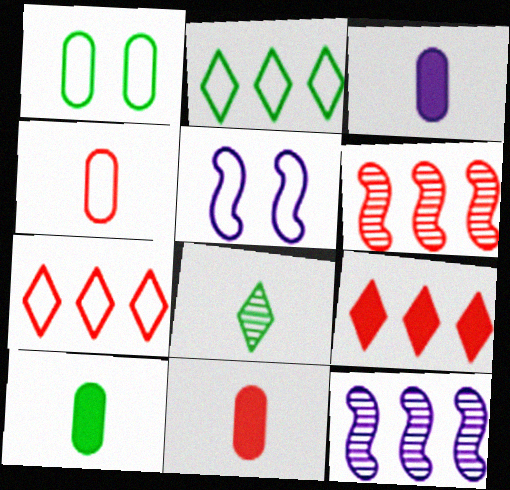[[2, 4, 5], 
[3, 10, 11]]